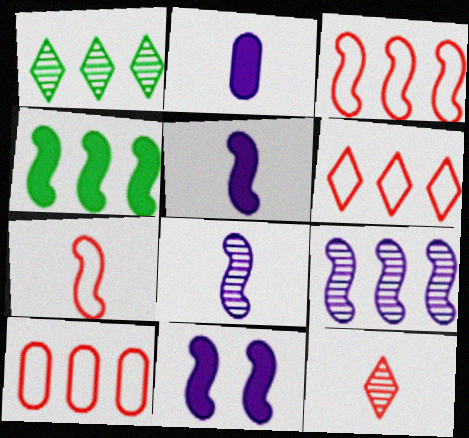[[3, 4, 9], 
[3, 6, 10]]